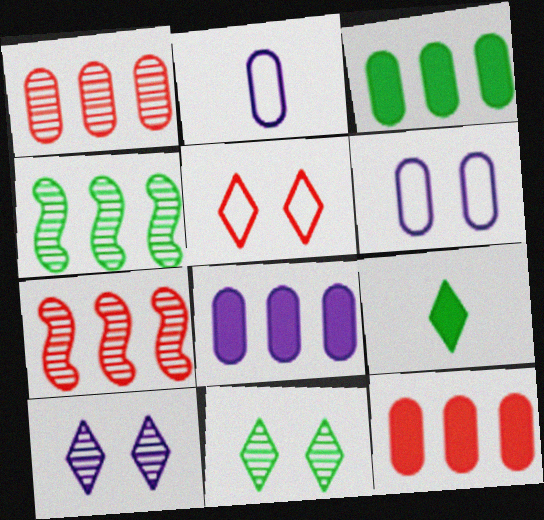[[3, 8, 12], 
[6, 7, 9]]